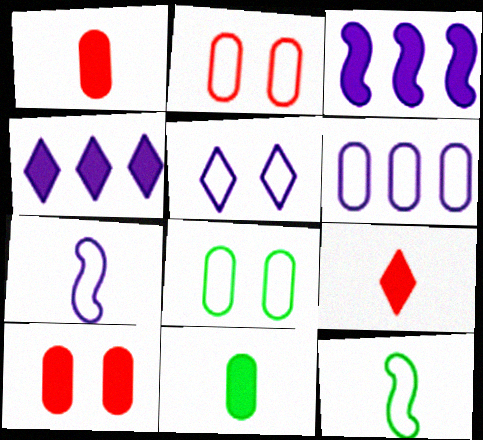[[5, 6, 7]]